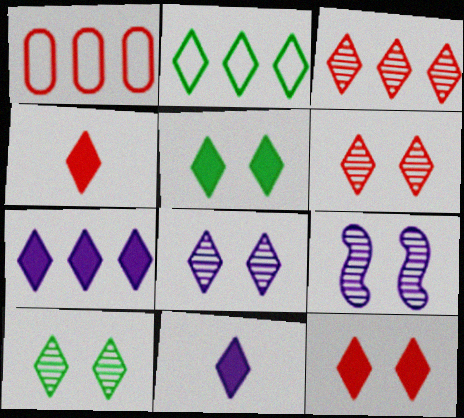[[2, 3, 7], 
[2, 4, 8], 
[2, 6, 11], 
[4, 5, 7], 
[6, 8, 10]]